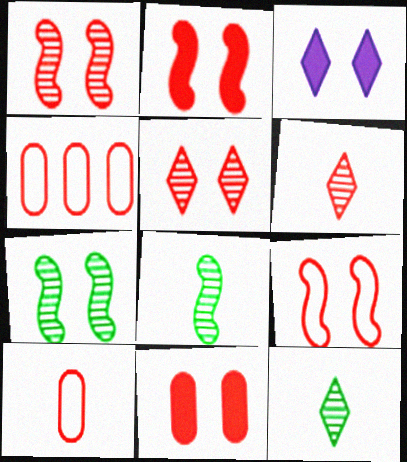[[1, 2, 9], 
[2, 4, 6], 
[3, 4, 8], 
[5, 9, 11]]